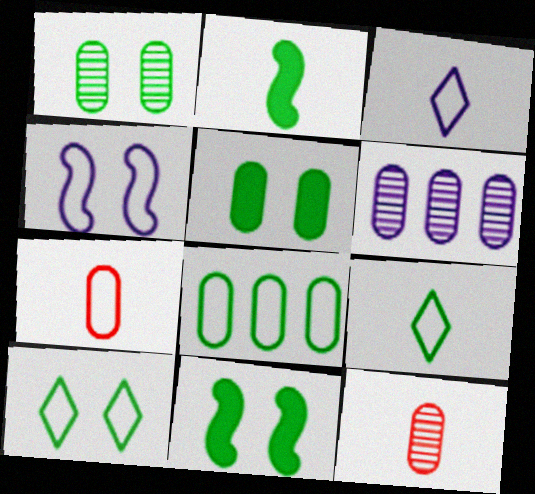[[1, 6, 12], 
[1, 10, 11], 
[2, 3, 12], 
[5, 6, 7]]